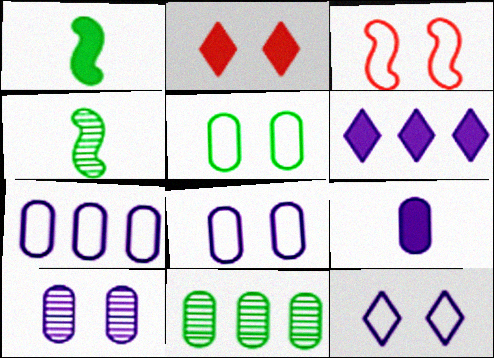[[2, 4, 7], 
[3, 5, 12], 
[7, 9, 10]]